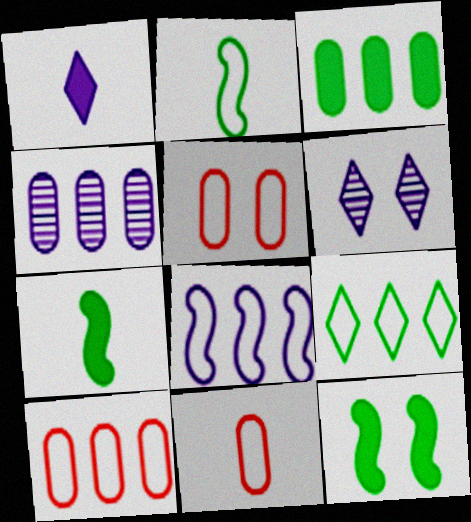[[3, 4, 10], 
[5, 6, 12], 
[5, 10, 11], 
[6, 7, 10], 
[8, 9, 10]]